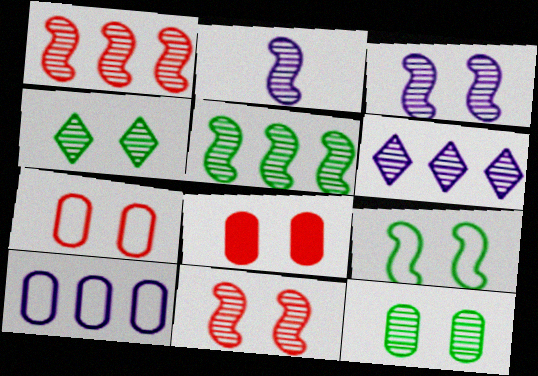[[2, 5, 11]]